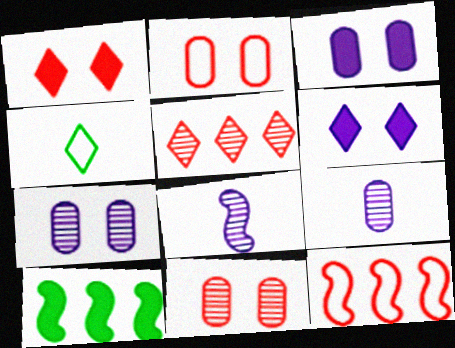[[4, 5, 6]]